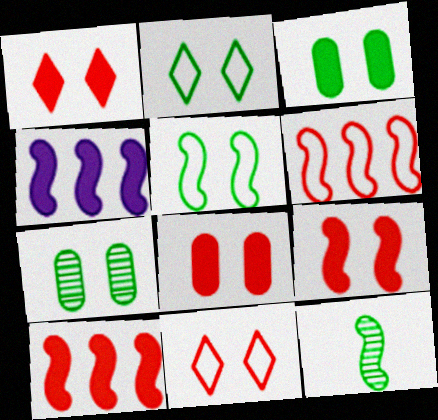[[1, 8, 9]]